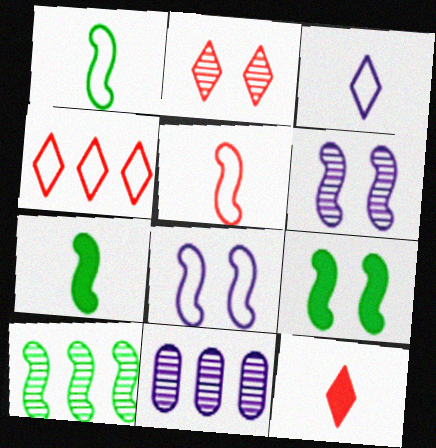[[1, 9, 10], 
[2, 4, 12]]